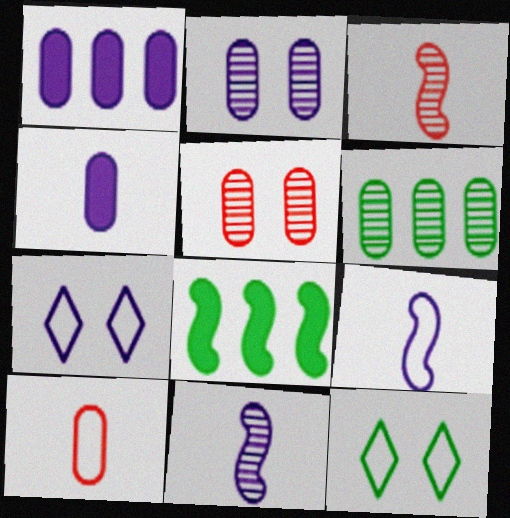[[1, 3, 12], 
[1, 7, 11]]